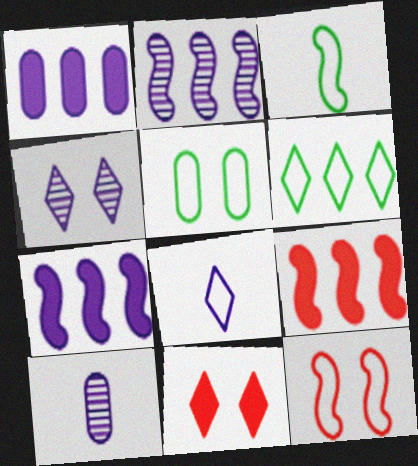[[2, 4, 10], 
[3, 5, 6]]